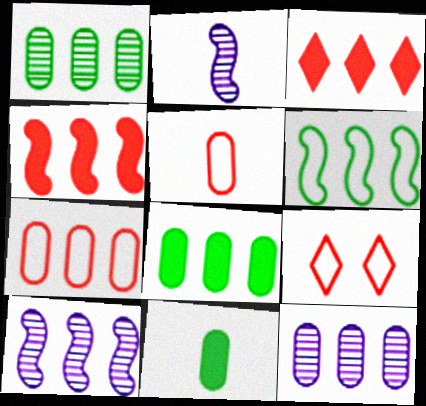[[2, 8, 9], 
[3, 6, 12], 
[4, 6, 10], 
[7, 8, 12], 
[9, 10, 11]]